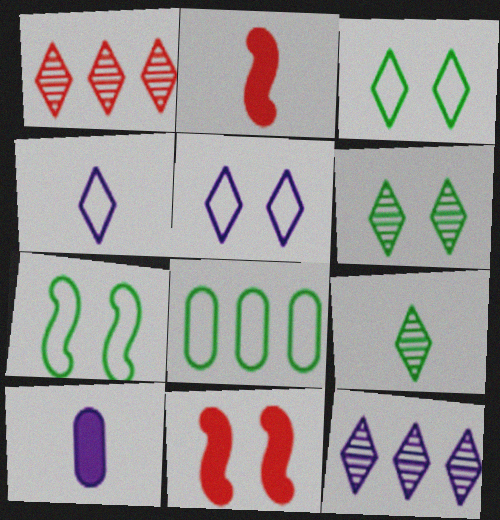[[1, 7, 10]]